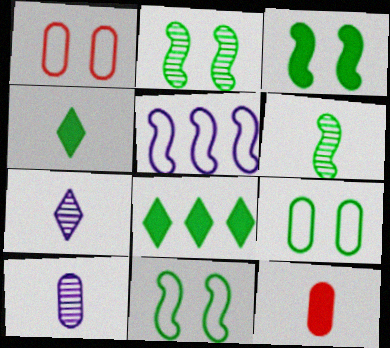[[2, 3, 11], 
[6, 8, 9]]